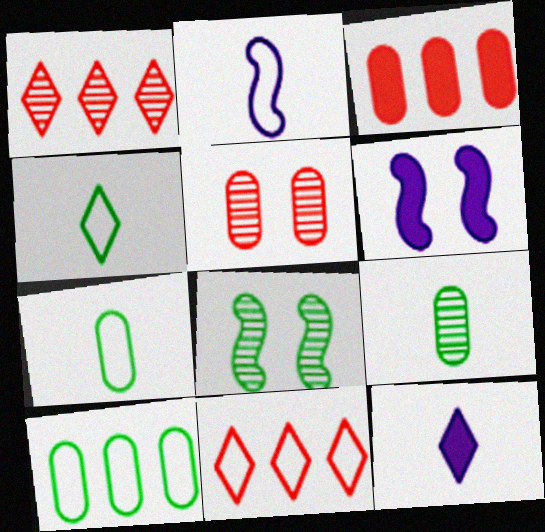[[1, 6, 7], 
[6, 9, 11]]